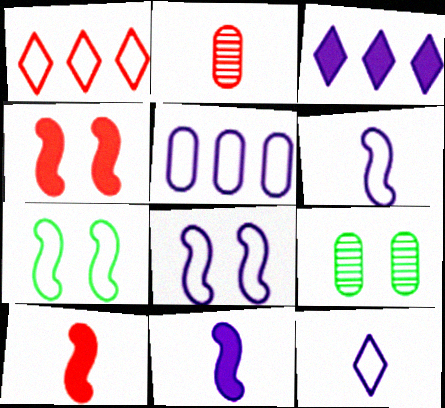[[1, 2, 4], 
[1, 9, 11], 
[2, 3, 7], 
[5, 8, 12]]